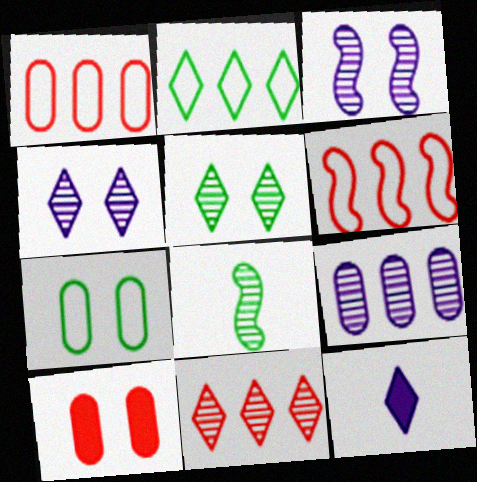[]